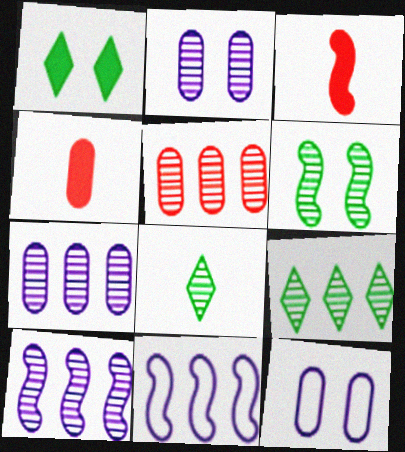[[3, 6, 11], 
[3, 9, 12], 
[5, 9, 10]]